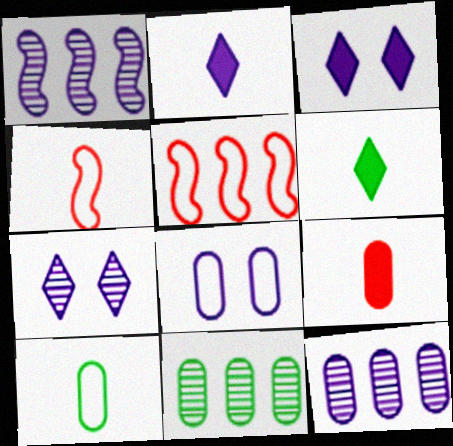[[1, 2, 8], 
[3, 4, 11], 
[8, 9, 11]]